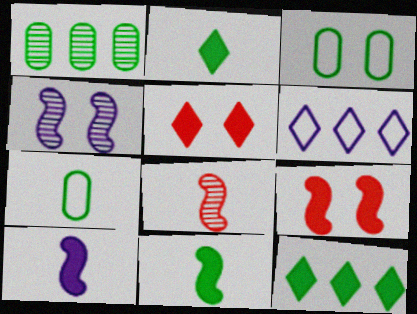[[3, 4, 5]]